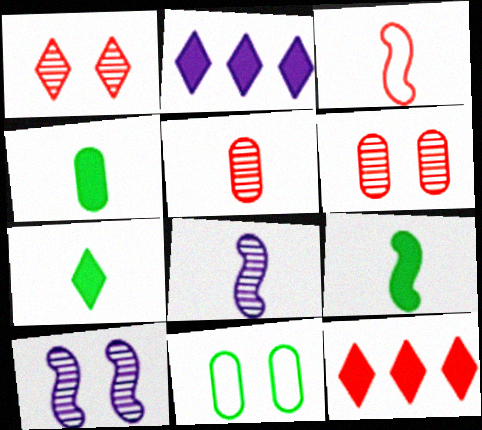[[3, 6, 12], 
[3, 8, 9], 
[4, 7, 9], 
[8, 11, 12]]